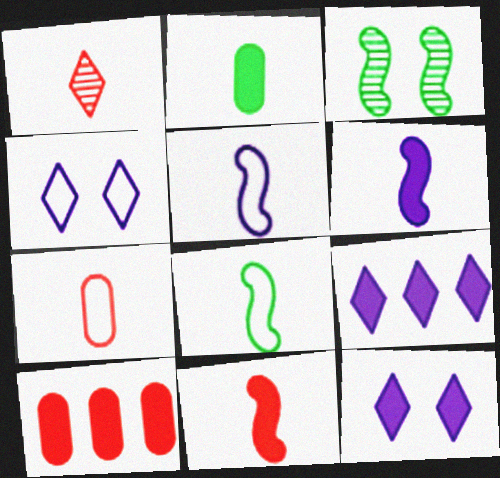[[1, 2, 5], 
[1, 7, 11], 
[3, 7, 9]]